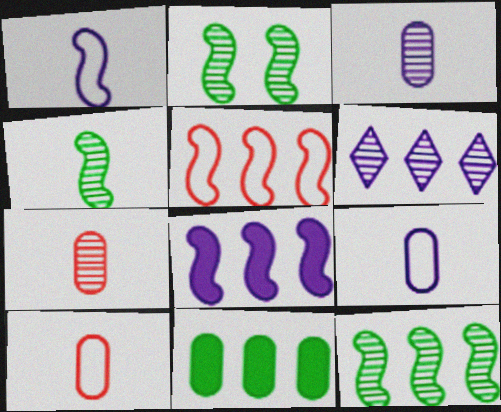[[2, 4, 12], 
[2, 6, 7], 
[5, 6, 11], 
[5, 8, 12]]